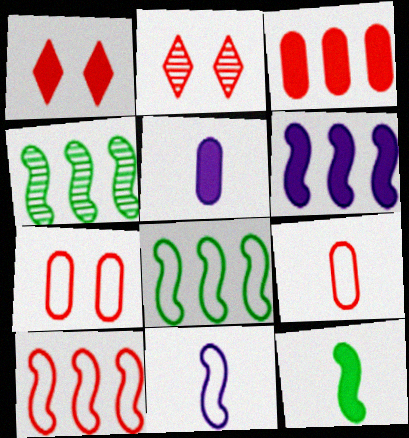[[2, 5, 8], 
[4, 6, 10]]